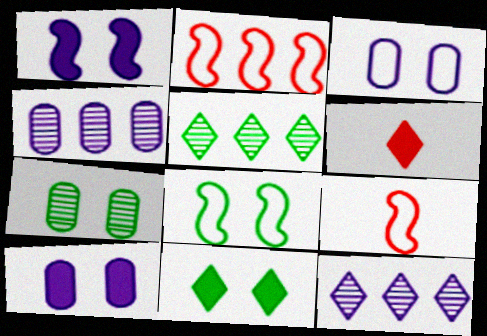[[4, 6, 8], 
[4, 9, 11], 
[5, 9, 10], 
[7, 8, 11]]